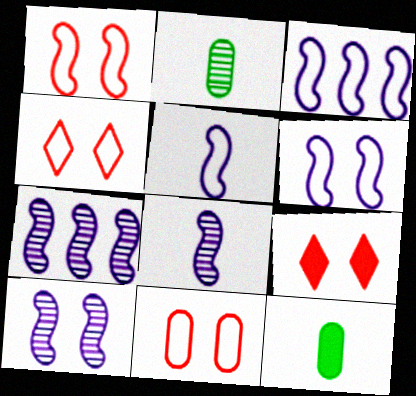[[1, 4, 11], 
[2, 3, 9], 
[3, 5, 6], 
[4, 7, 12], 
[7, 8, 10]]